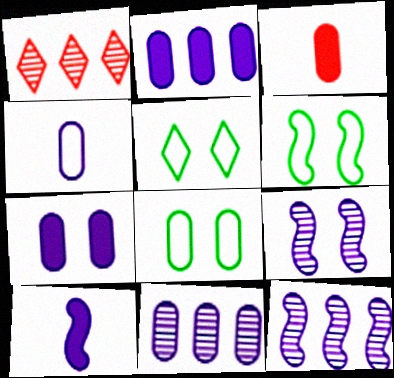[[1, 8, 10], 
[3, 5, 12], 
[3, 8, 11], 
[4, 7, 11], 
[5, 6, 8]]